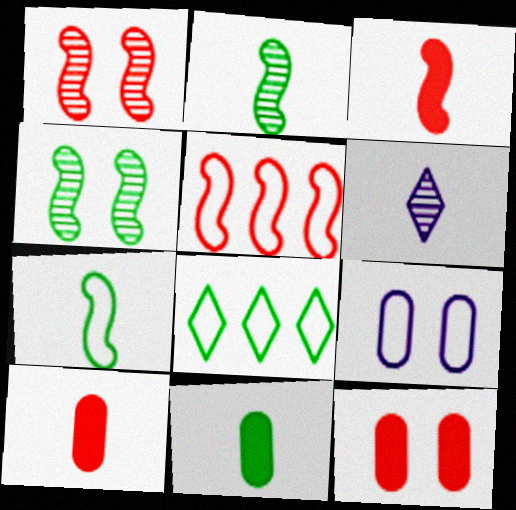[[1, 3, 5], 
[4, 8, 11], 
[6, 7, 10]]